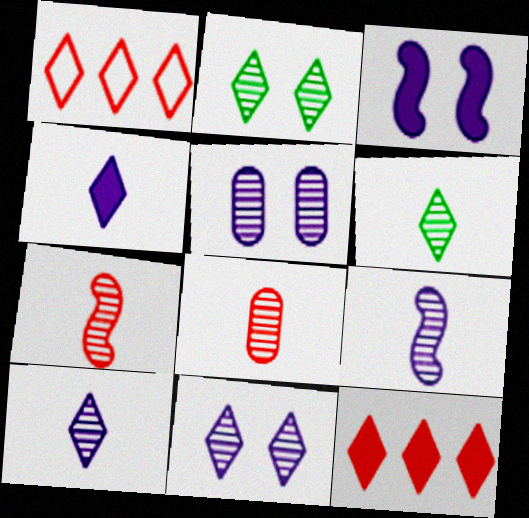[[1, 2, 4], 
[6, 8, 9]]